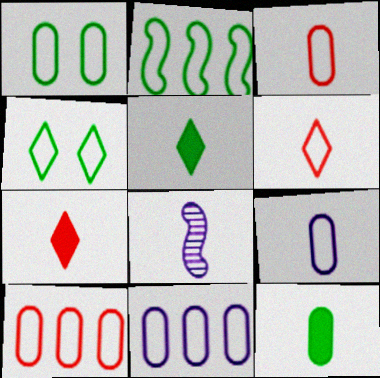[[1, 3, 11], 
[1, 9, 10], 
[3, 5, 8], 
[6, 8, 12]]